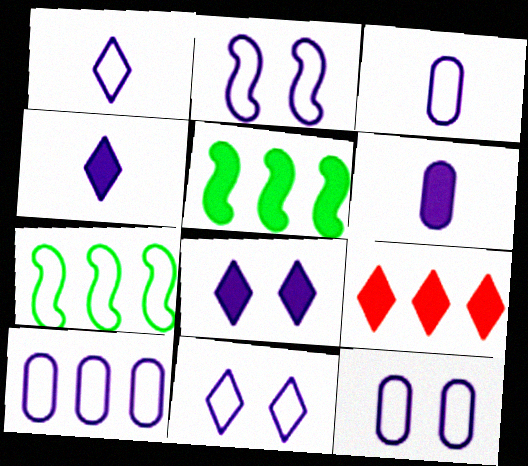[[1, 2, 10], 
[2, 11, 12], 
[3, 10, 12]]